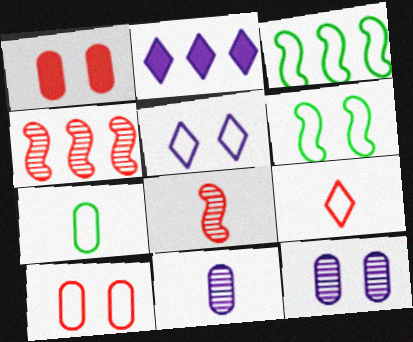[[1, 4, 9], 
[5, 6, 10]]